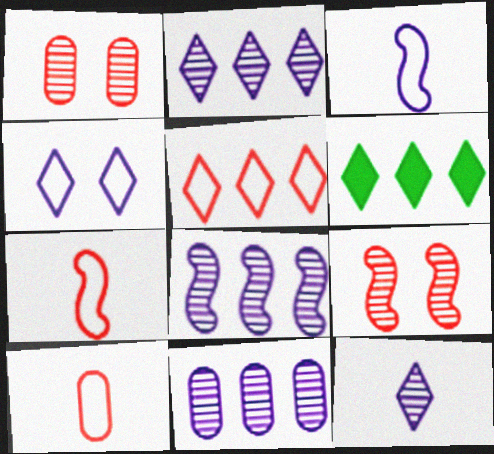[[1, 3, 6], 
[2, 5, 6], 
[2, 8, 11]]